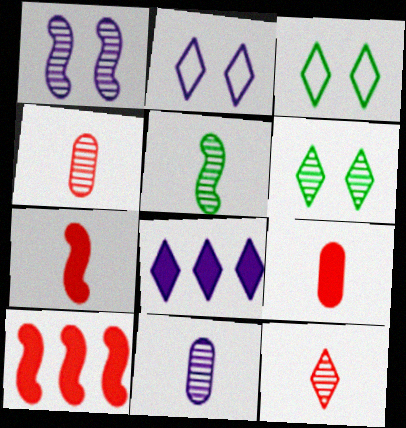[[3, 8, 12], 
[3, 10, 11], 
[5, 11, 12]]